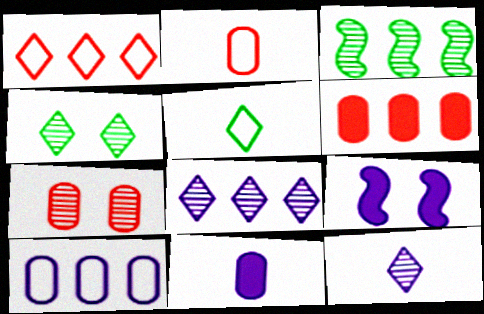[[2, 6, 7], 
[3, 7, 12], 
[9, 10, 12]]